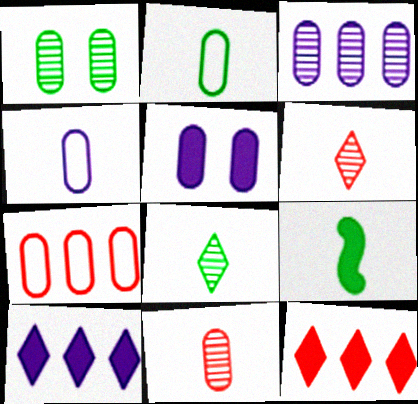[[1, 3, 11], 
[2, 8, 9], 
[3, 4, 5], 
[4, 6, 9], 
[5, 9, 12]]